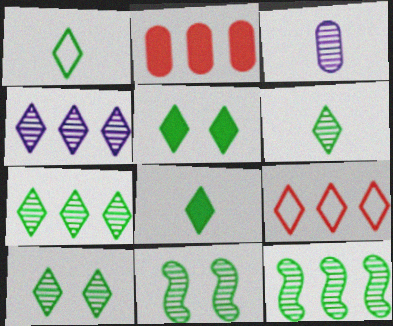[[1, 5, 7], 
[1, 6, 8], 
[6, 7, 10]]